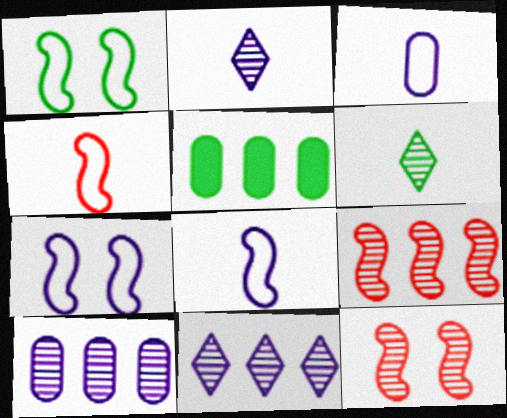[[1, 5, 6], 
[6, 10, 12]]